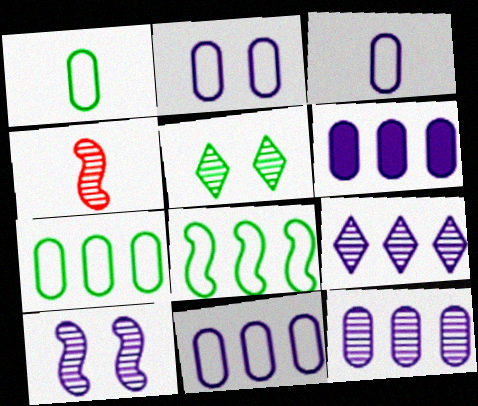[[2, 3, 11], 
[4, 5, 12], 
[6, 11, 12]]